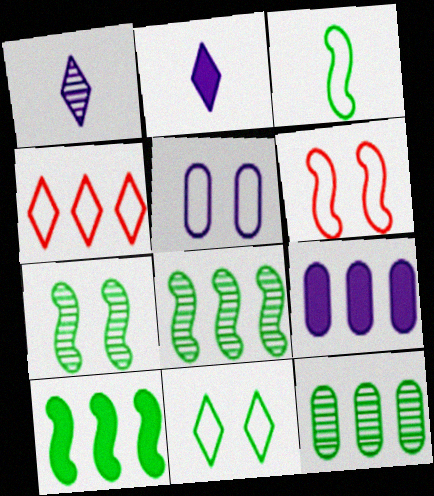[[2, 6, 12], 
[3, 4, 5], 
[3, 7, 10], 
[4, 8, 9], 
[5, 6, 11]]